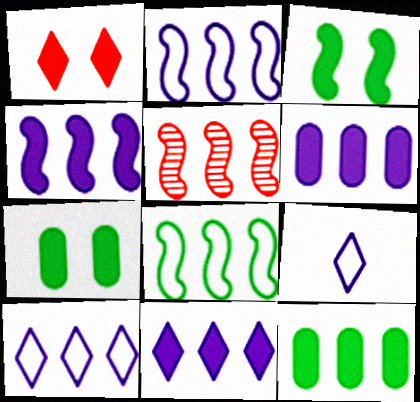[[4, 5, 8], 
[4, 6, 11], 
[5, 7, 9], 
[5, 10, 12]]